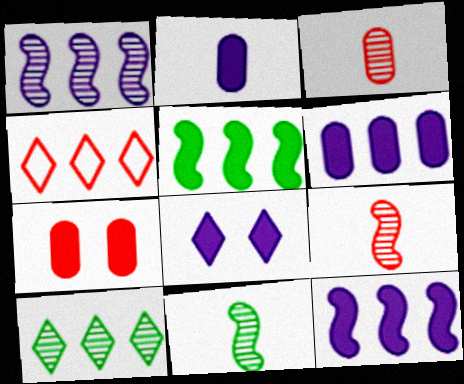[[2, 8, 12], 
[4, 7, 9]]